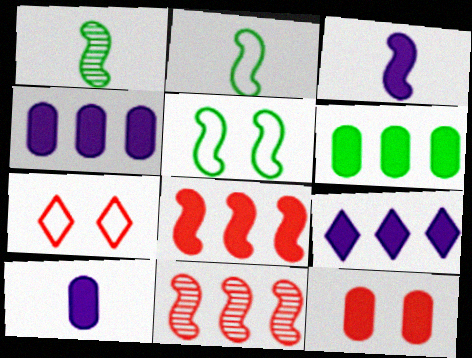[[1, 4, 7], 
[3, 5, 11], 
[6, 8, 9], 
[6, 10, 12]]